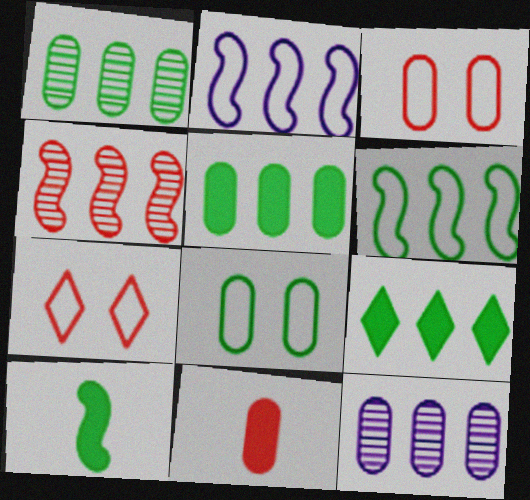[[1, 6, 9], 
[4, 7, 11], 
[7, 10, 12], 
[8, 11, 12]]